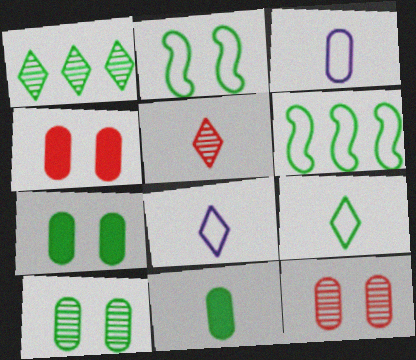[[1, 2, 11]]